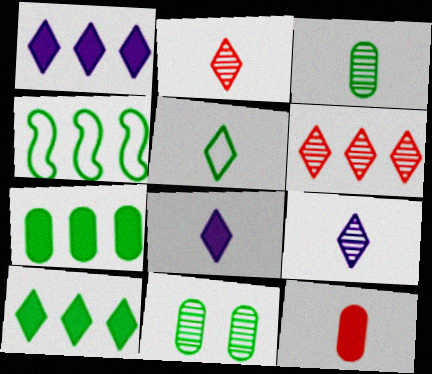[[2, 5, 8]]